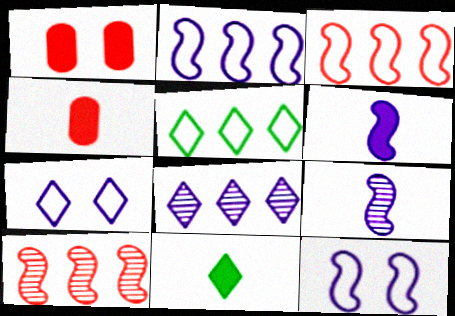[[1, 5, 9], 
[4, 6, 11]]